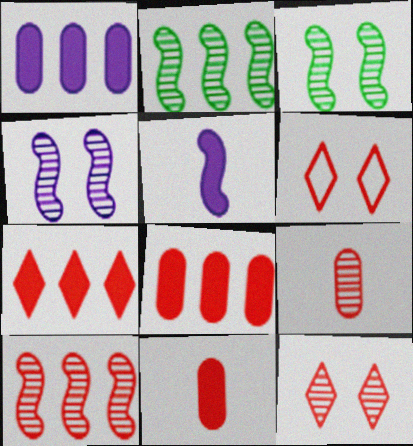[[6, 10, 11], 
[9, 10, 12]]